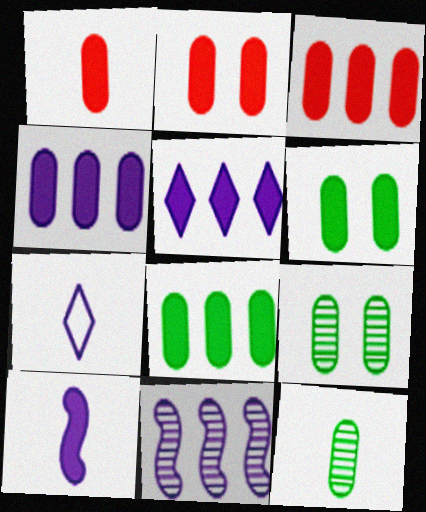[[1, 2, 3], 
[1, 4, 6], 
[3, 4, 8]]